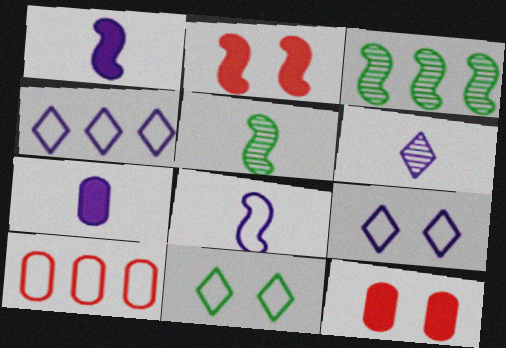[[2, 3, 8], 
[4, 5, 12], 
[6, 7, 8], 
[8, 10, 11]]